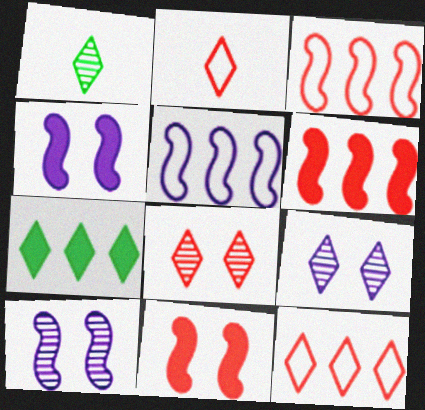[[2, 7, 9]]